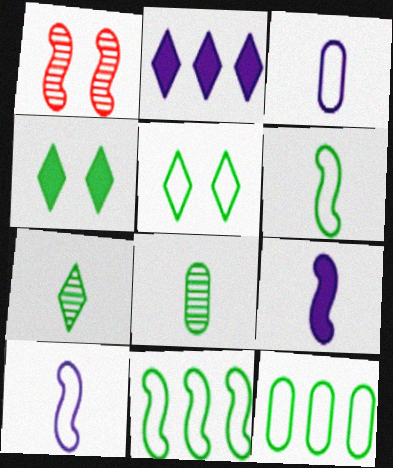[[1, 9, 11], 
[4, 8, 11], 
[5, 6, 12]]